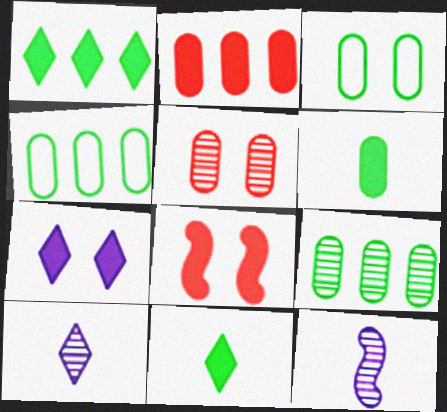[[3, 6, 9], 
[4, 8, 10]]